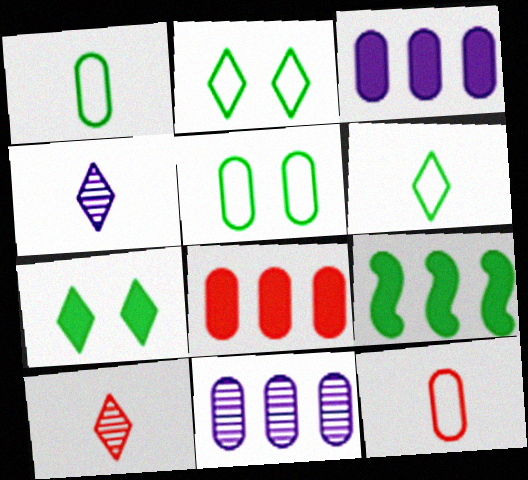[]